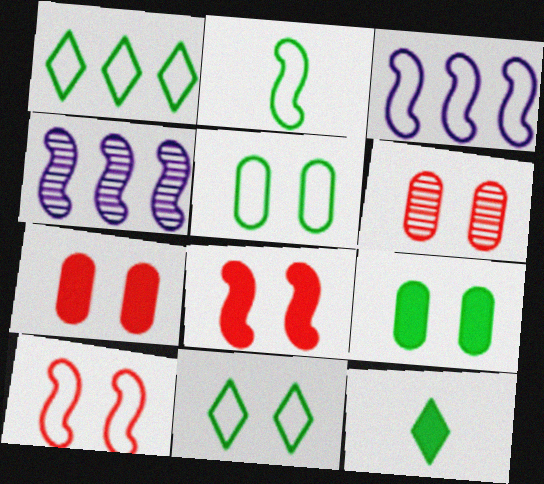[[1, 2, 5], 
[2, 3, 10], 
[2, 4, 8], 
[3, 6, 12]]